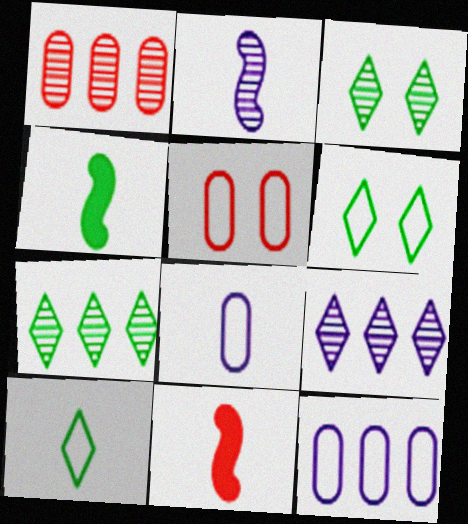[[1, 2, 3], 
[3, 11, 12], 
[4, 5, 9]]